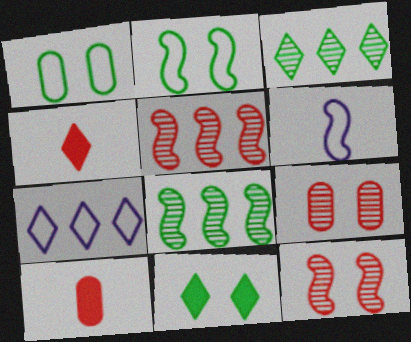[]